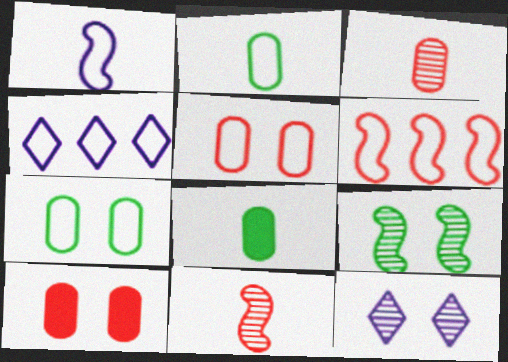[[6, 8, 12]]